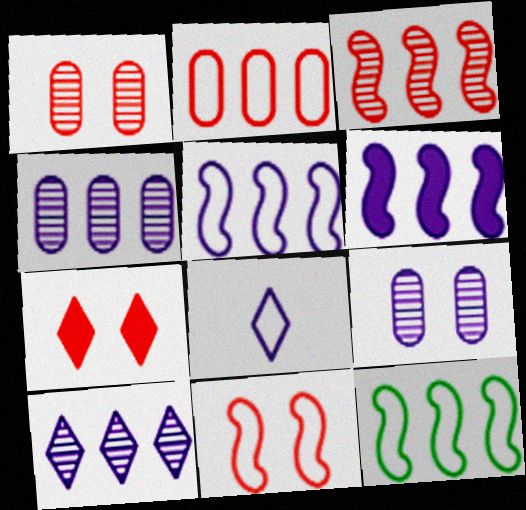[[1, 7, 11], 
[3, 6, 12], 
[6, 8, 9]]